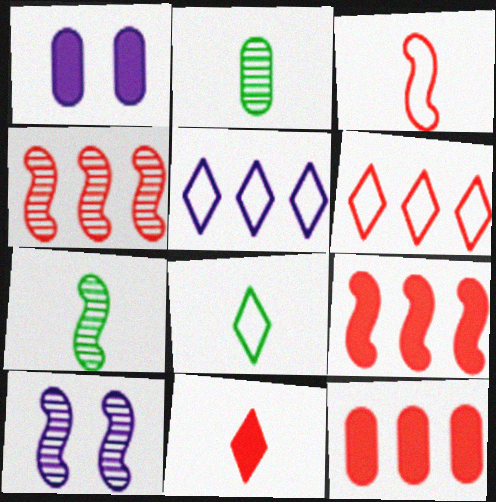[[1, 4, 8], 
[1, 6, 7], 
[4, 6, 12], 
[4, 7, 10], 
[8, 10, 12]]